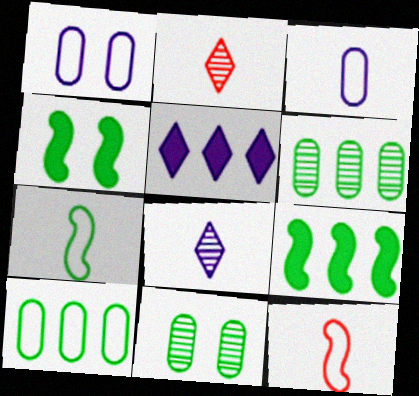[[1, 2, 9], 
[5, 11, 12]]